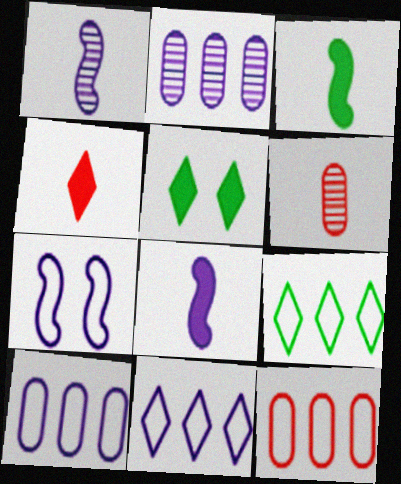[[1, 5, 12]]